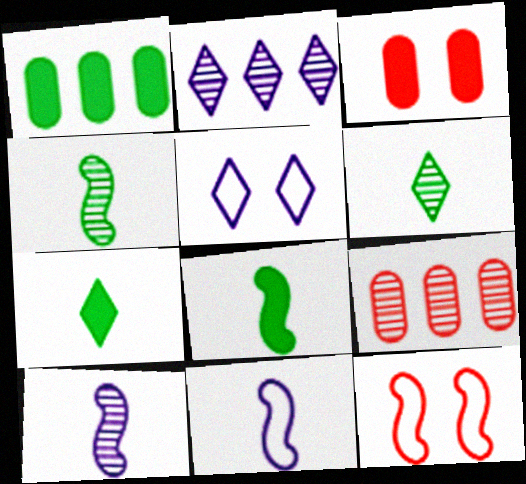[[5, 8, 9]]